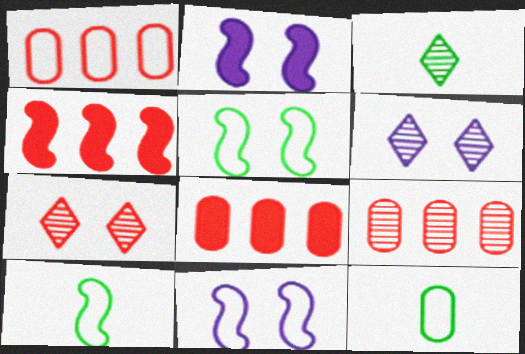[[1, 2, 3], 
[1, 8, 9], 
[3, 8, 11], 
[4, 6, 12], 
[6, 8, 10]]